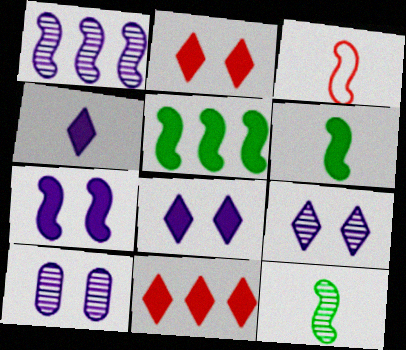[]